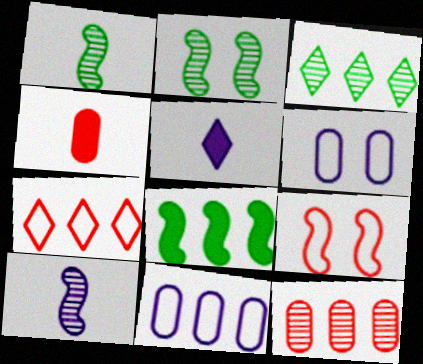[[8, 9, 10]]